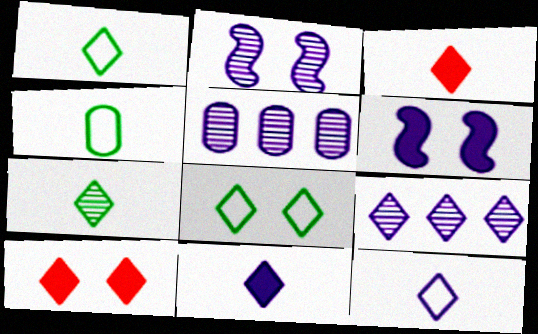[[1, 9, 10], 
[3, 7, 12], 
[3, 8, 9], 
[5, 6, 12]]